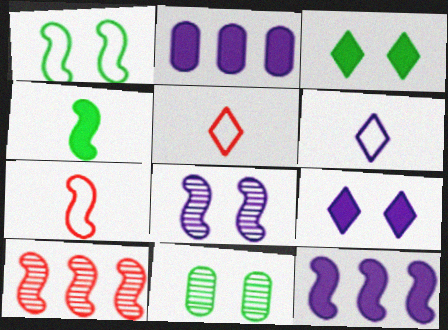[[1, 3, 11], 
[2, 6, 8], 
[5, 11, 12]]